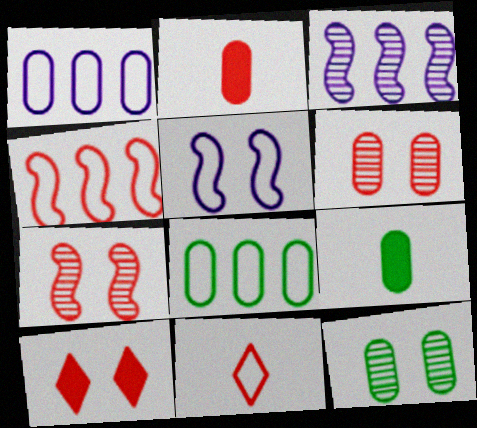[[1, 2, 12], 
[1, 6, 9], 
[5, 8, 11], 
[5, 10, 12], 
[8, 9, 12]]